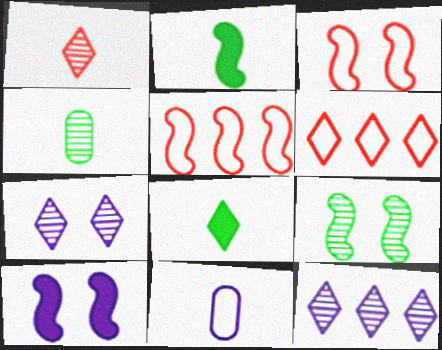[[1, 2, 11], 
[3, 9, 10], 
[4, 6, 10], 
[6, 7, 8], 
[10, 11, 12]]